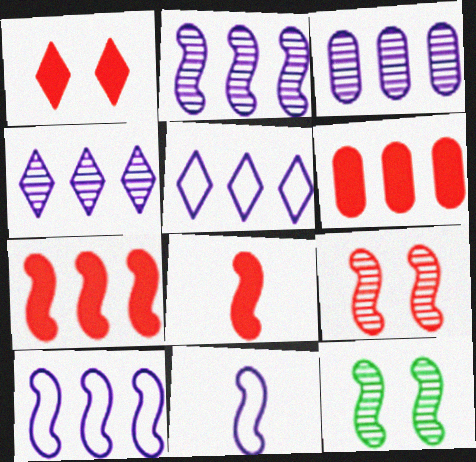[[1, 6, 8], 
[2, 3, 4], 
[7, 11, 12], 
[8, 10, 12]]